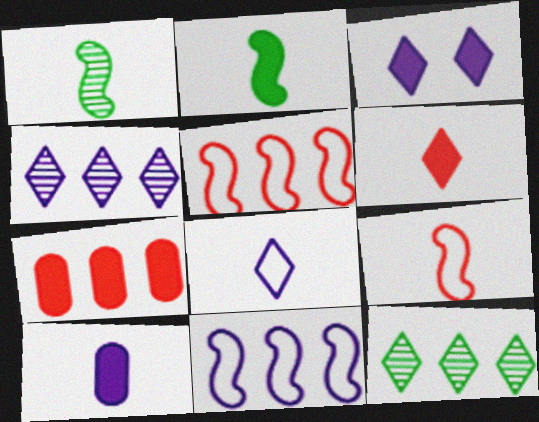[[2, 3, 7], 
[2, 6, 10], 
[3, 4, 8], 
[7, 11, 12]]